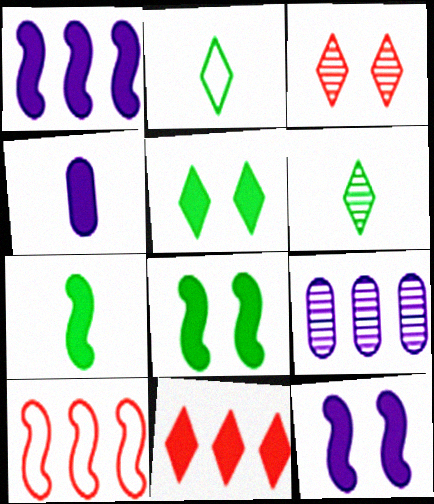[[4, 8, 11]]